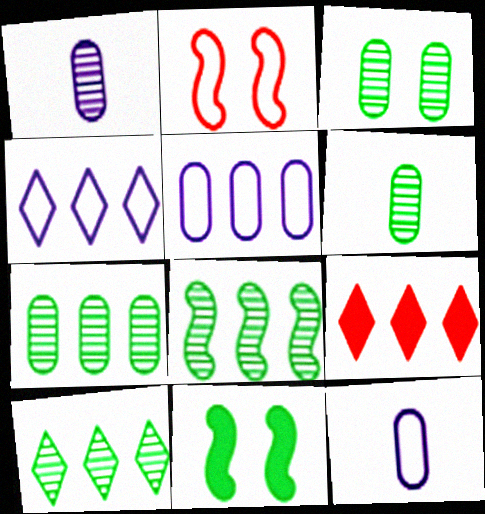[[3, 6, 7], 
[4, 9, 10], 
[5, 8, 9], 
[7, 8, 10]]